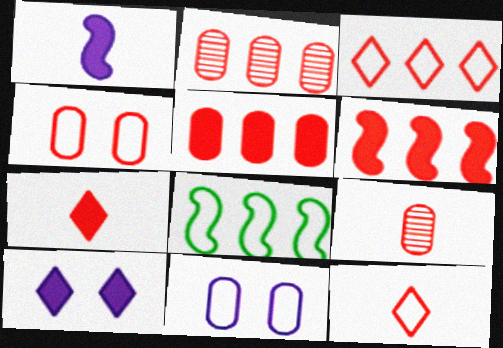[[2, 3, 6], 
[4, 5, 9], 
[8, 9, 10], 
[8, 11, 12]]